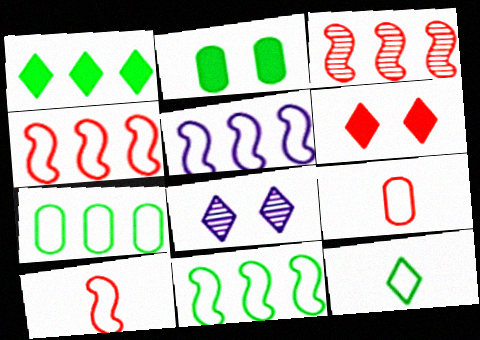[[3, 6, 9], 
[4, 5, 11]]